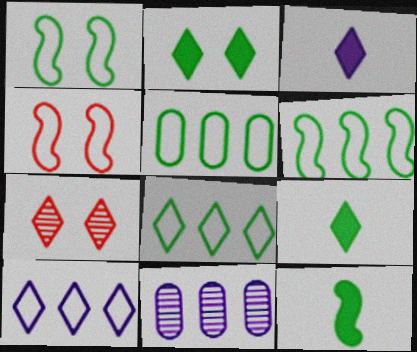[[3, 7, 8], 
[4, 9, 11], 
[5, 6, 8], 
[7, 9, 10]]